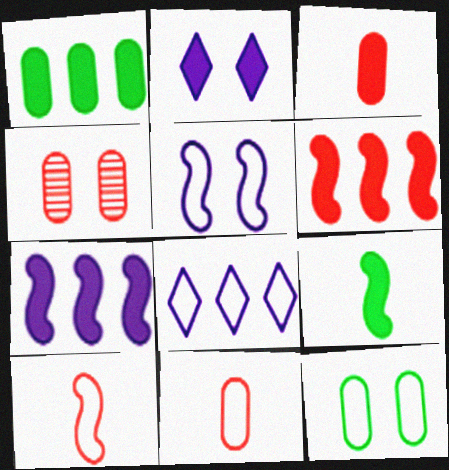[[4, 8, 9], 
[8, 10, 12]]